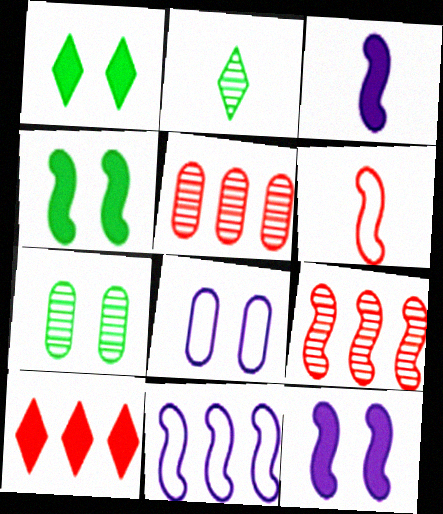[]